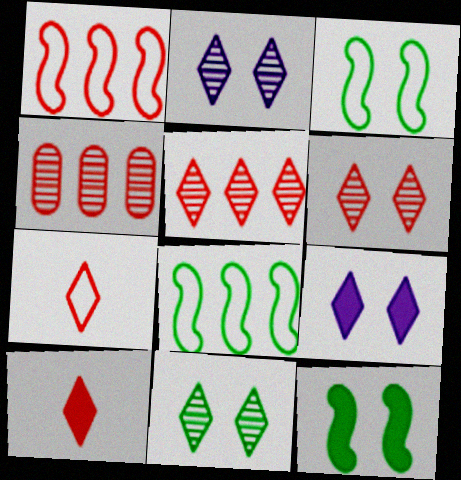[[2, 6, 11]]